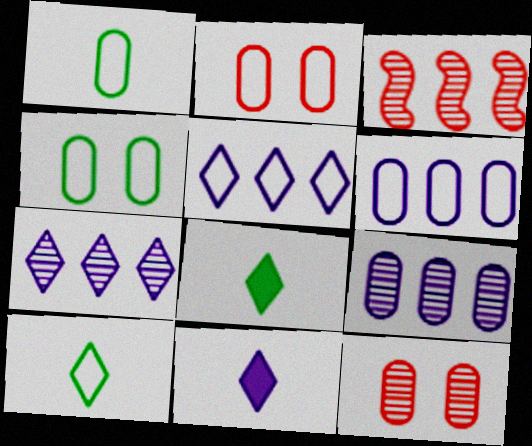[[1, 2, 6], 
[3, 4, 11]]